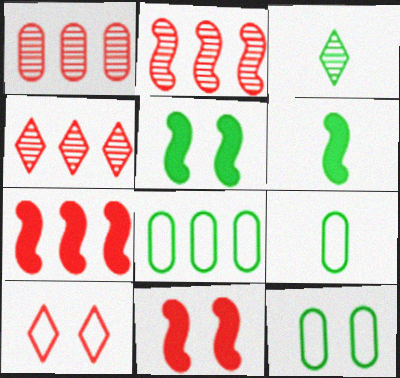[[1, 2, 4], 
[3, 5, 8], 
[3, 6, 9], 
[8, 9, 12]]